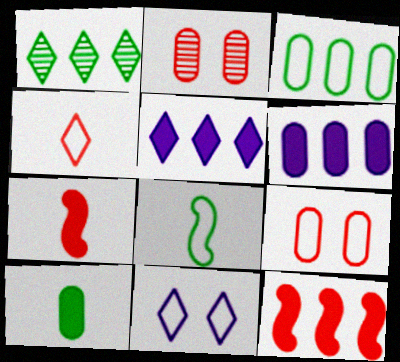[[2, 4, 12], 
[2, 5, 8]]